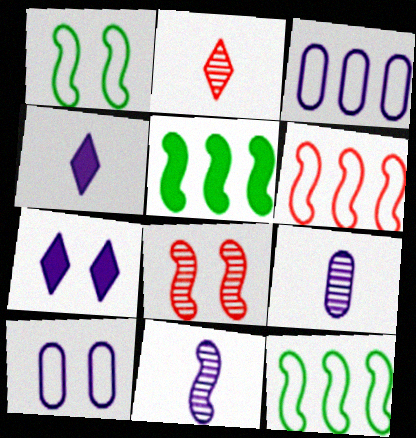[[2, 5, 10], 
[3, 7, 11]]